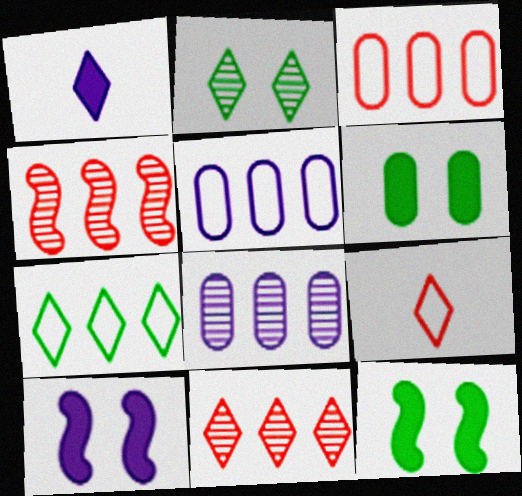[[8, 9, 12]]